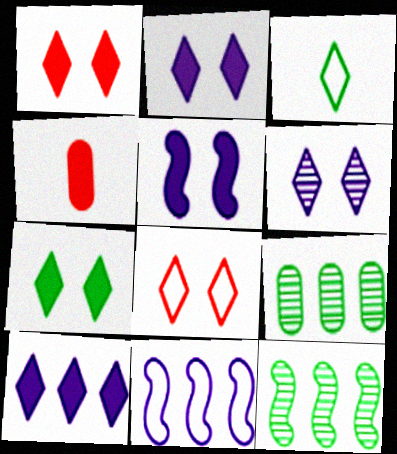[[1, 2, 7], 
[6, 7, 8]]